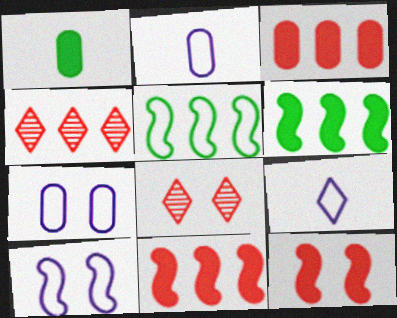[[1, 4, 10], 
[2, 6, 8]]